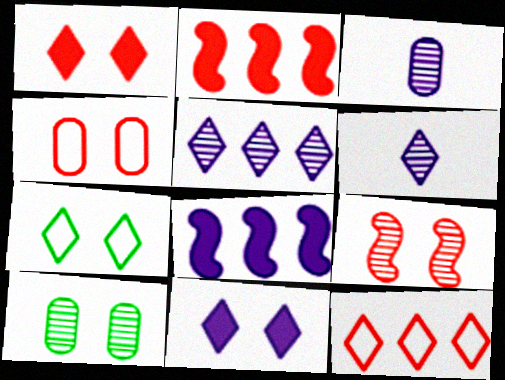[[1, 4, 9], 
[2, 3, 7]]